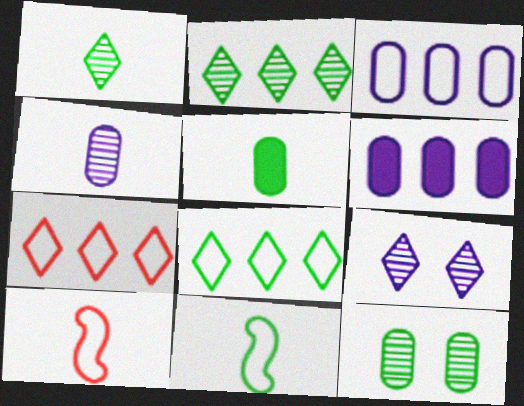[[1, 5, 11]]